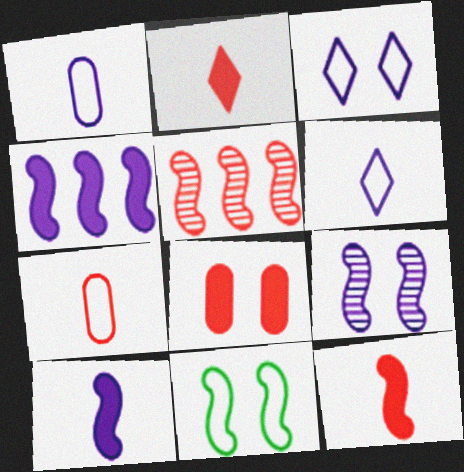[[5, 10, 11]]